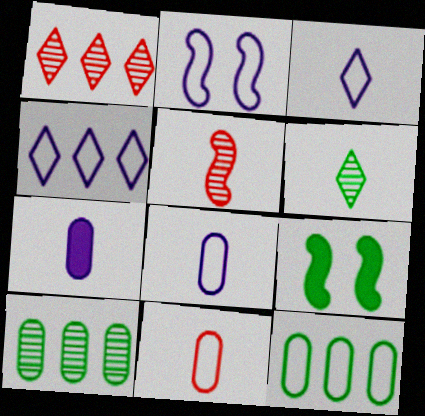[[1, 8, 9], 
[2, 4, 8], 
[6, 9, 12]]